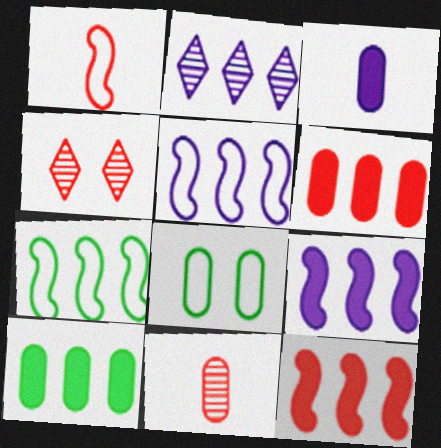[[1, 4, 6], 
[2, 6, 7], 
[3, 4, 7]]